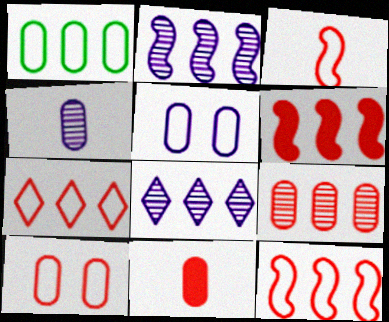[[1, 6, 8], 
[3, 7, 10], 
[6, 7, 9], 
[9, 10, 11]]